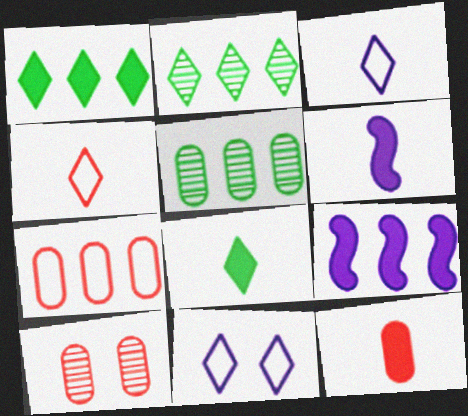[[2, 7, 9], 
[6, 8, 12], 
[7, 10, 12]]